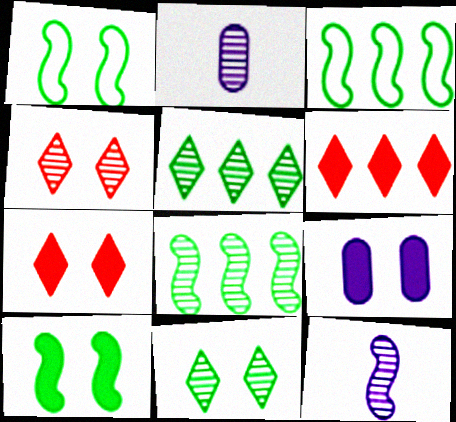[[1, 2, 6], 
[1, 4, 9], 
[2, 3, 7], 
[2, 4, 8], 
[7, 9, 10]]